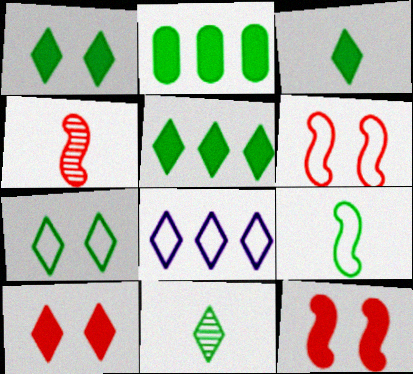[[1, 3, 5], 
[5, 7, 11], 
[8, 10, 11]]